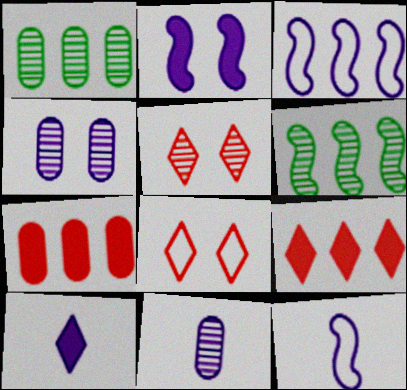[[1, 3, 9], 
[3, 4, 10], 
[5, 6, 11], 
[10, 11, 12]]